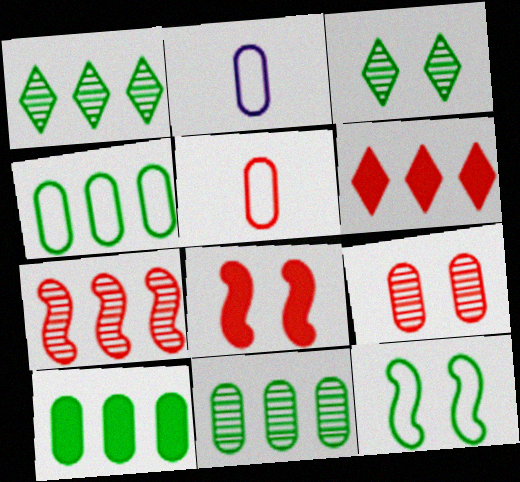[[1, 2, 8], 
[2, 9, 10], 
[4, 10, 11]]